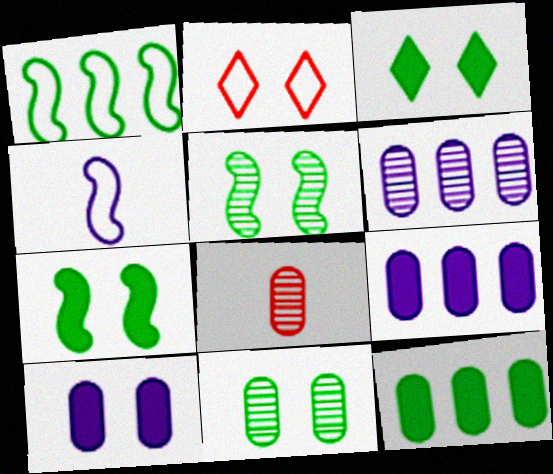[[2, 5, 10], 
[6, 8, 11]]